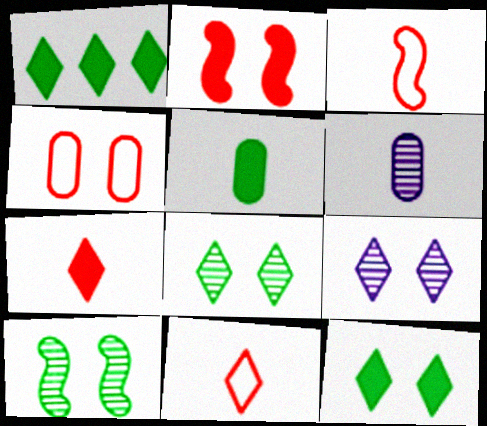[[1, 9, 11]]